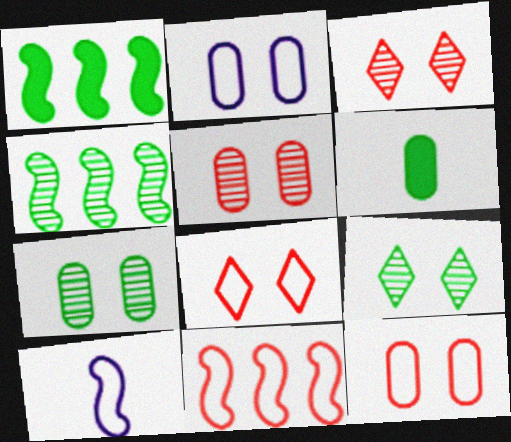[]